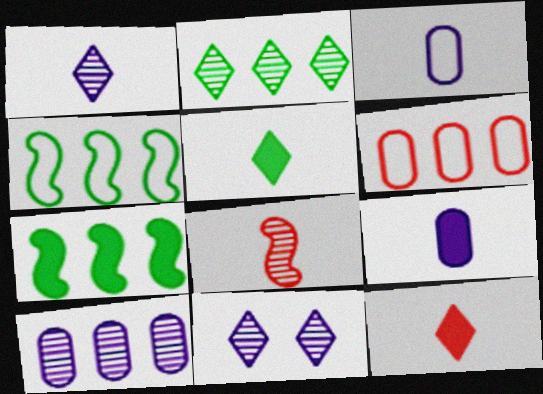[[3, 5, 8]]